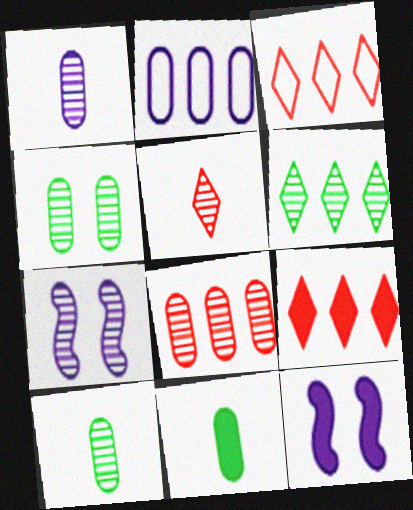[[1, 4, 8], 
[3, 7, 11], 
[3, 10, 12], 
[9, 11, 12]]